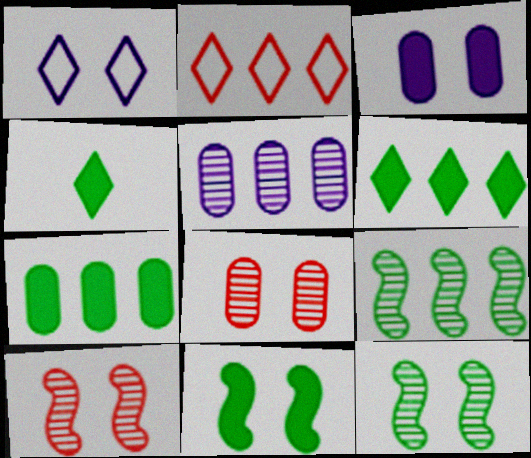[[1, 8, 11], 
[4, 7, 11]]